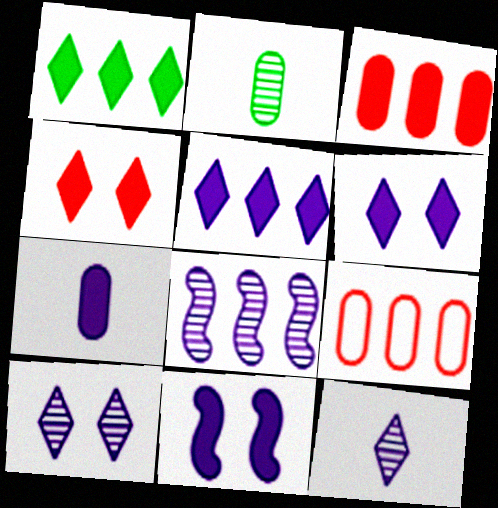[[1, 8, 9], 
[5, 7, 11]]